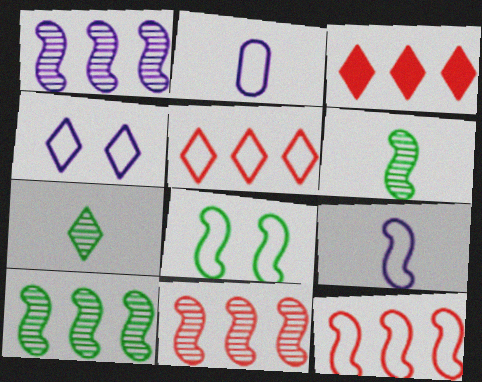[[1, 10, 11], 
[2, 5, 8], 
[3, 4, 7], 
[8, 9, 12]]